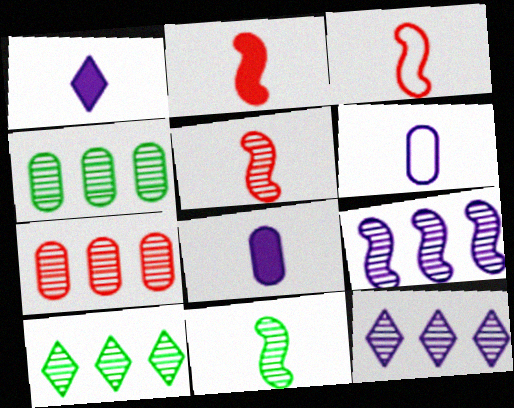[[2, 3, 5], 
[7, 9, 10]]